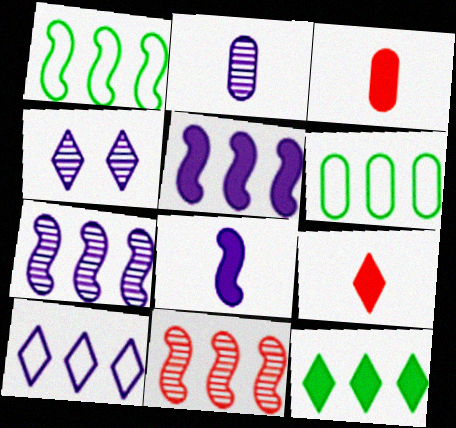[[1, 3, 4], 
[1, 5, 11], 
[2, 4, 7]]